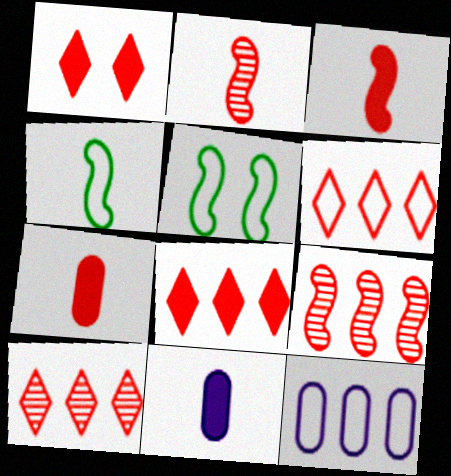[[5, 10, 11], 
[6, 8, 10]]